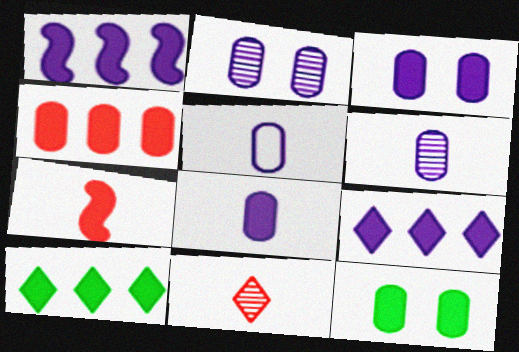[[1, 4, 10], 
[3, 7, 10], 
[4, 8, 12], 
[5, 6, 8], 
[7, 9, 12]]